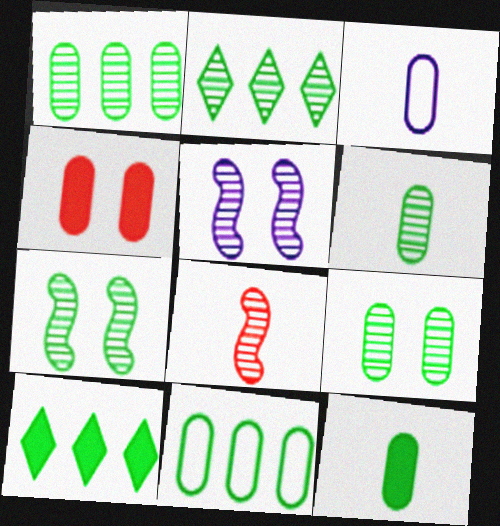[[1, 3, 4], 
[1, 6, 9], 
[2, 6, 7], 
[9, 11, 12]]